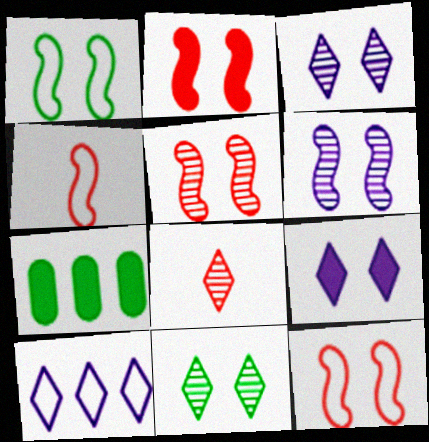[[1, 2, 6], 
[2, 5, 12], 
[3, 4, 7]]